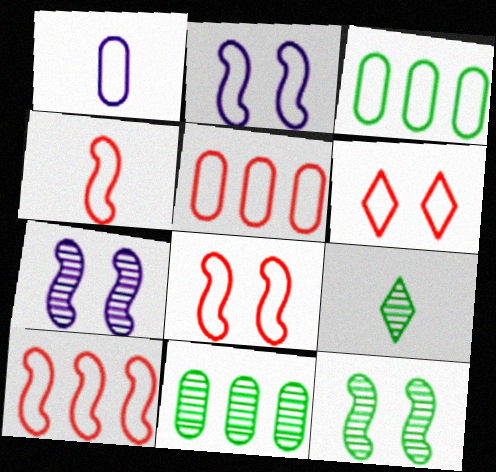[[4, 5, 6], 
[4, 8, 10], 
[9, 11, 12]]